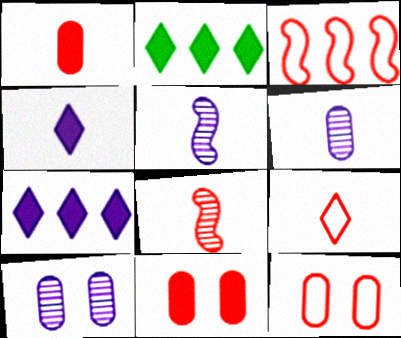[[1, 8, 9], 
[2, 5, 12], 
[3, 9, 12]]